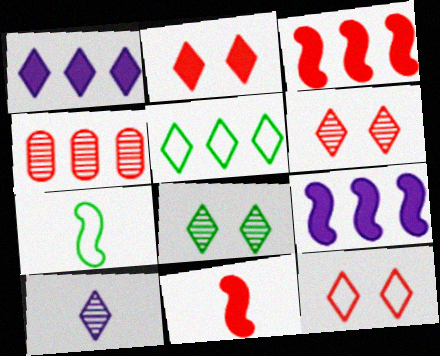[[2, 5, 10], 
[2, 6, 12], 
[4, 5, 9], 
[4, 11, 12]]